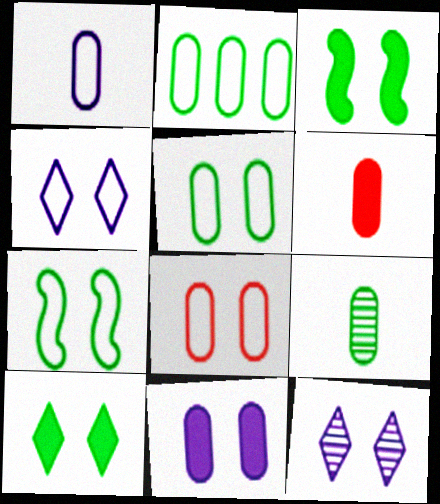[[1, 2, 8], 
[1, 6, 9], 
[3, 8, 12], 
[4, 7, 8]]